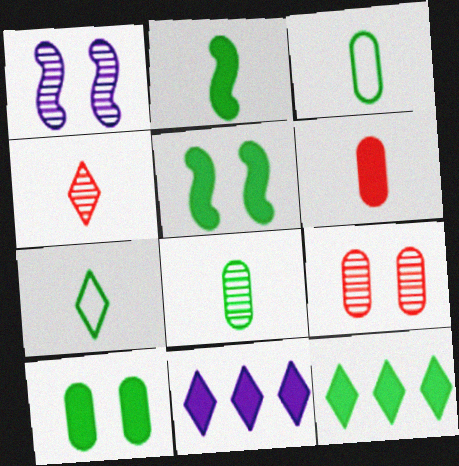[[2, 7, 8], 
[2, 10, 12], 
[5, 6, 11]]